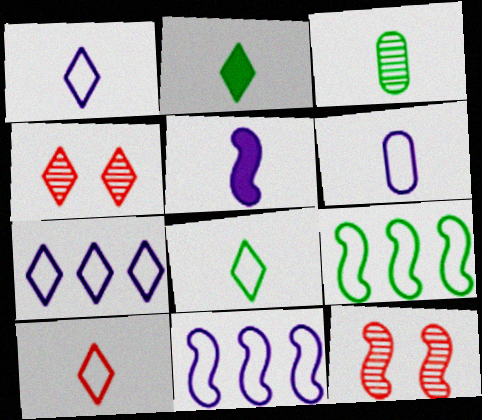[[1, 8, 10], 
[2, 4, 7], 
[3, 5, 10], 
[5, 9, 12]]